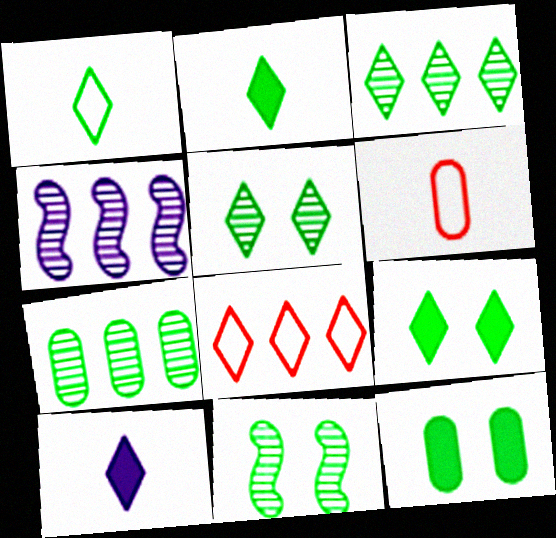[[1, 3, 9], 
[4, 6, 9], 
[5, 8, 10]]